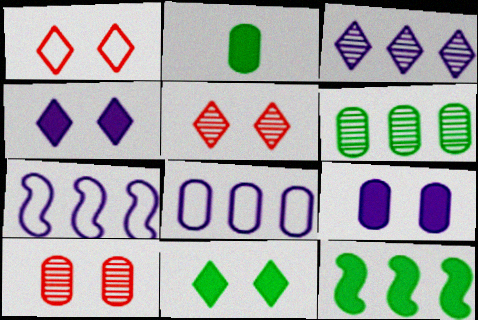[[2, 5, 7], 
[2, 8, 10], 
[2, 11, 12]]